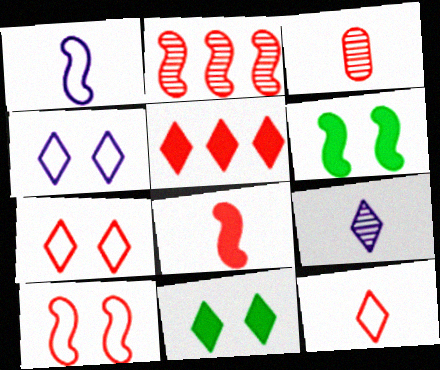[[1, 2, 6], 
[2, 8, 10], 
[3, 5, 10], 
[3, 8, 12]]